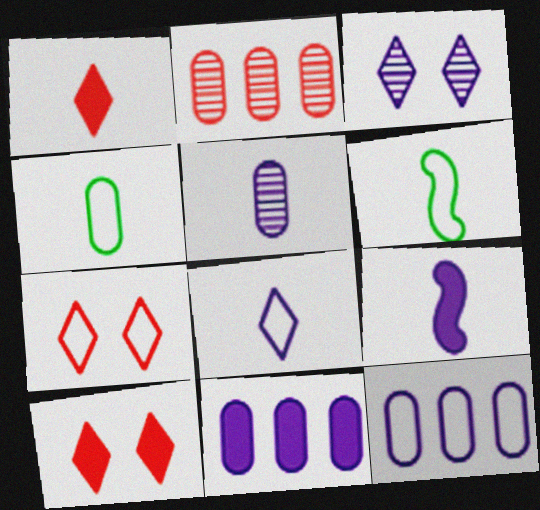[[1, 5, 6], 
[3, 9, 12], 
[5, 8, 9], 
[6, 7, 12]]